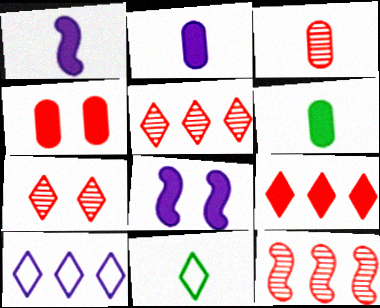[[1, 3, 11], 
[3, 7, 12], 
[6, 8, 9]]